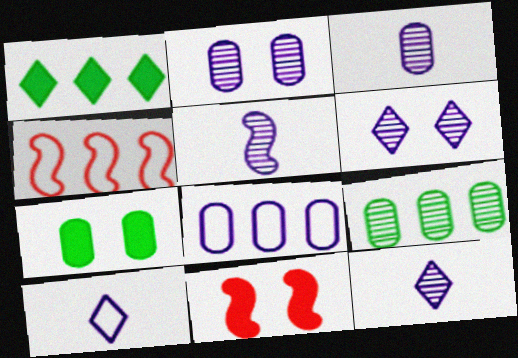[[3, 5, 12], 
[4, 7, 12], 
[9, 10, 11]]